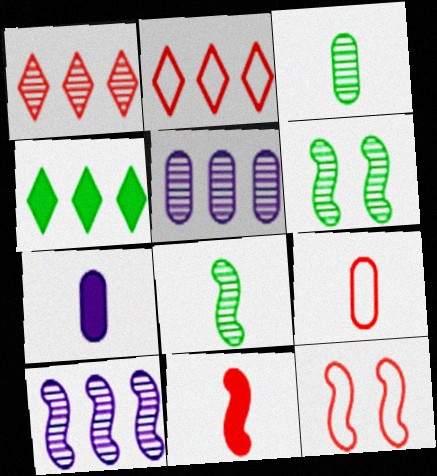[[2, 6, 7], 
[2, 9, 12], 
[3, 7, 9]]